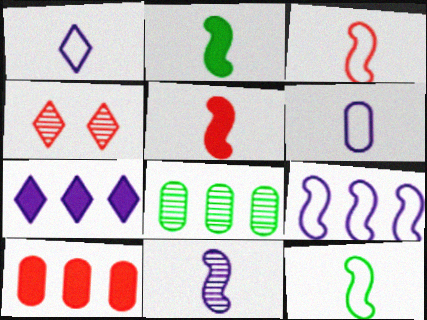[[2, 3, 11], 
[3, 4, 10], 
[4, 8, 11], 
[5, 11, 12]]